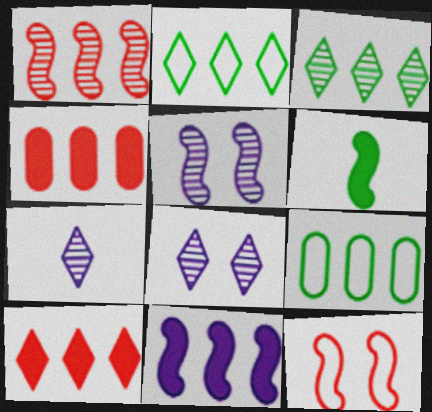[]